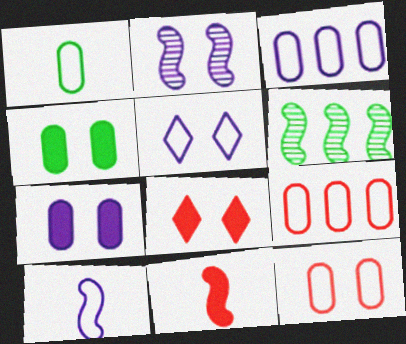[[1, 3, 12], 
[2, 5, 7], 
[3, 5, 10]]